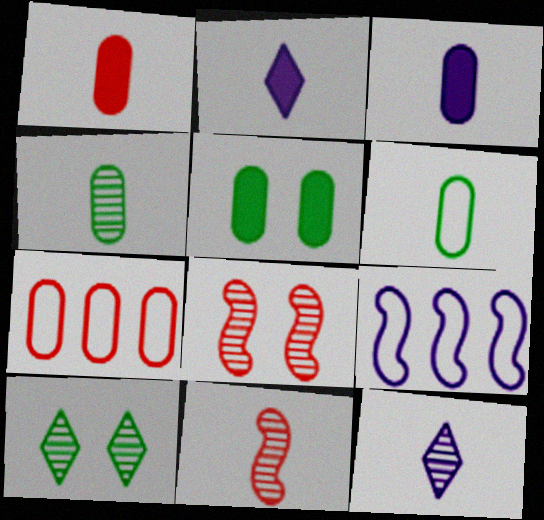[[1, 9, 10], 
[2, 6, 11], 
[4, 11, 12]]